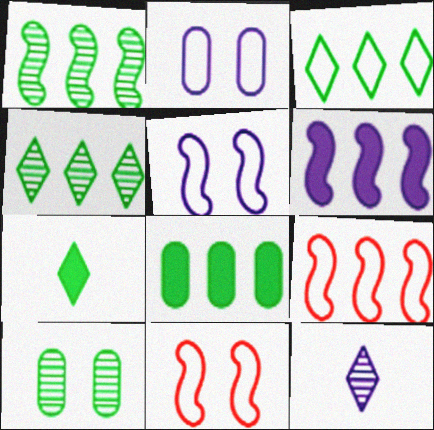[[1, 3, 8], 
[1, 6, 9], 
[2, 6, 12], 
[8, 11, 12]]